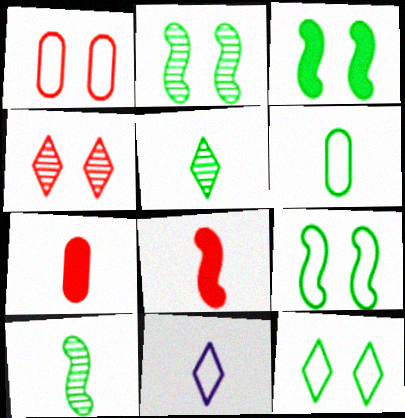[[2, 3, 9], 
[7, 10, 11]]